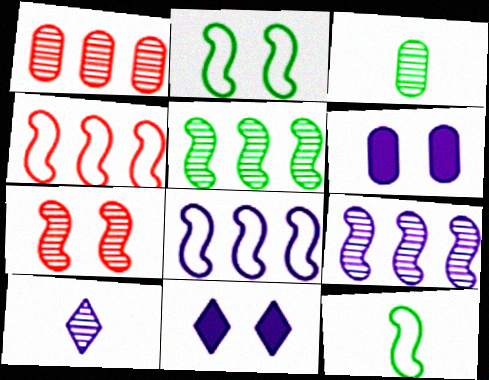[[1, 11, 12], 
[3, 4, 11], 
[6, 8, 10]]